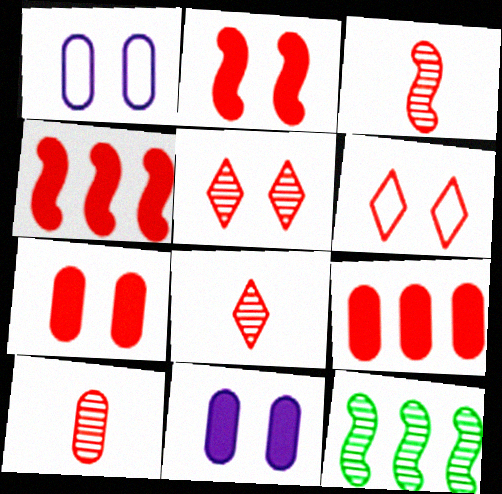[[3, 6, 9], 
[3, 8, 10], 
[4, 6, 10]]